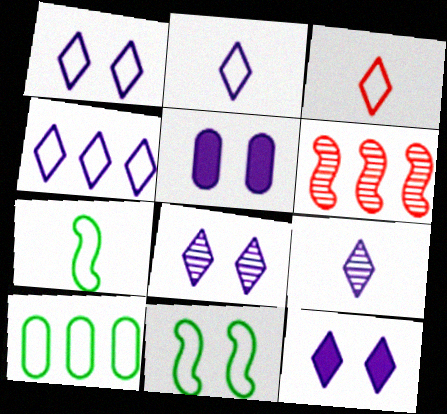[[1, 2, 4], 
[1, 8, 12], 
[4, 9, 12]]